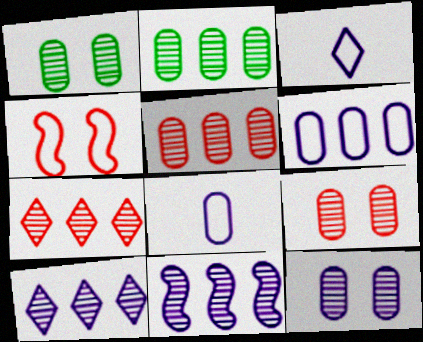[[1, 9, 12], 
[2, 7, 11]]